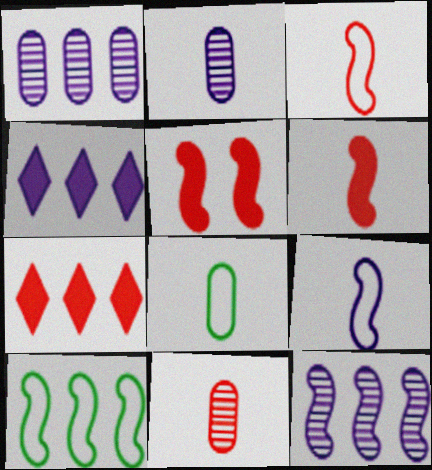[[1, 7, 10]]